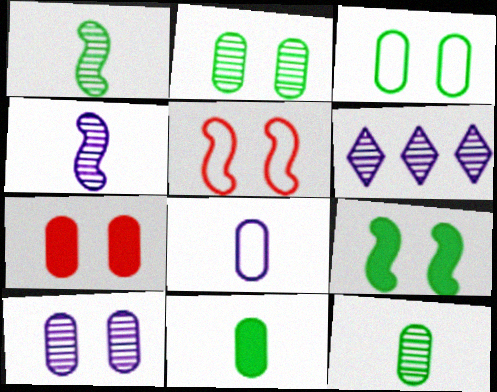[[3, 7, 10], 
[4, 6, 10], 
[5, 6, 11]]